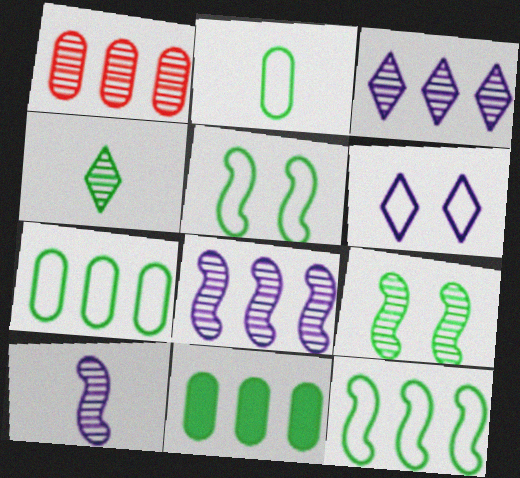[[4, 5, 11]]